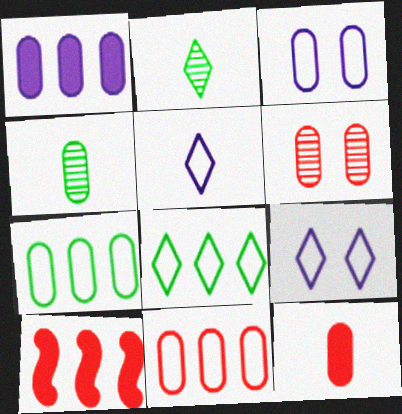[[2, 3, 10], 
[4, 9, 10], 
[6, 11, 12]]